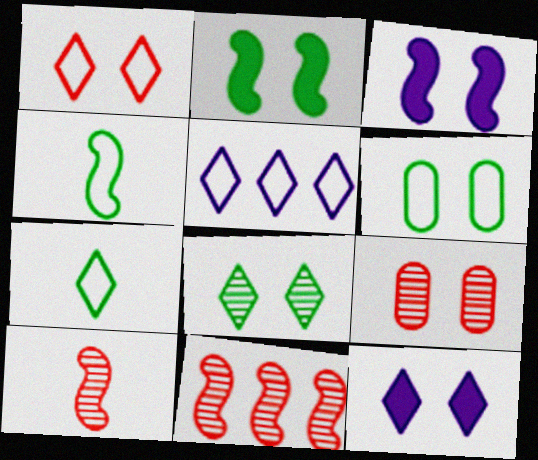[[1, 5, 7], 
[1, 8, 12], 
[2, 6, 8], 
[3, 4, 11]]